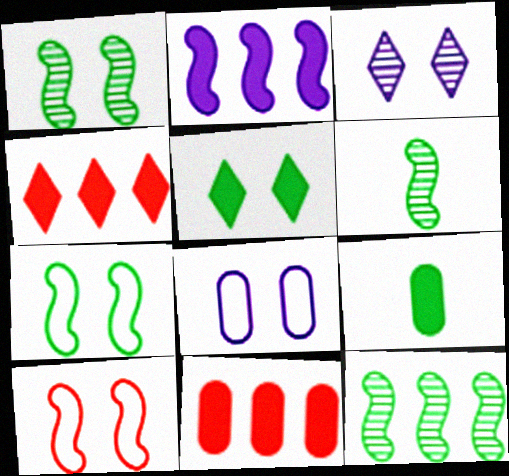[[1, 6, 12], 
[2, 6, 10], 
[4, 6, 8]]